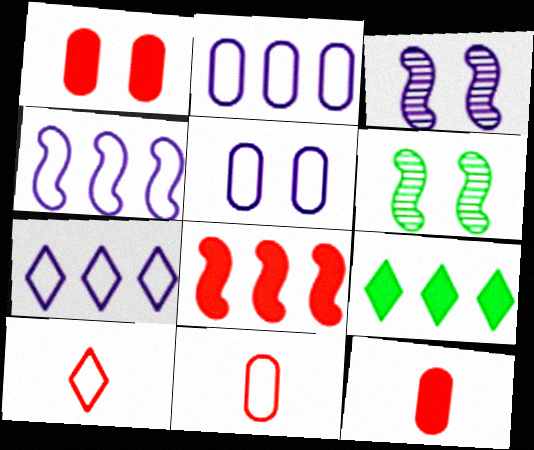[[2, 4, 7], 
[3, 9, 11], 
[6, 7, 12]]